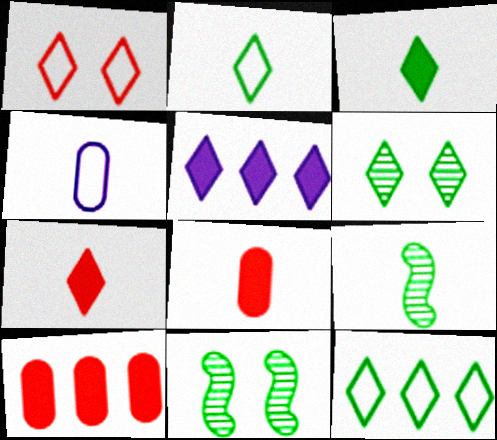[[3, 6, 12], 
[4, 7, 9]]